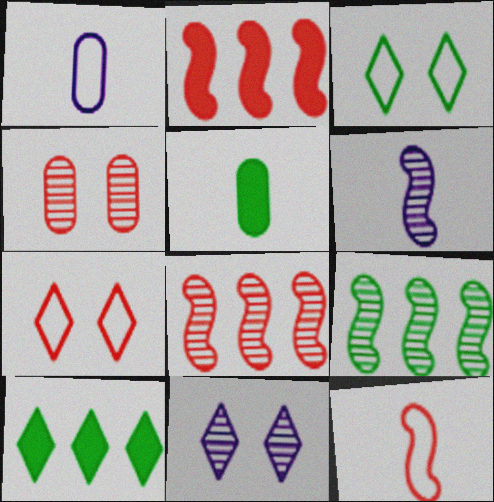[[3, 5, 9]]